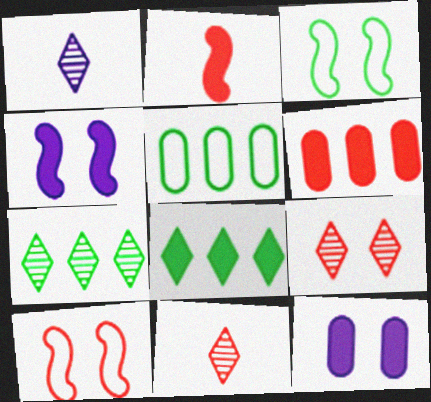[[1, 3, 6], 
[1, 7, 9], 
[2, 8, 12], 
[3, 9, 12], 
[4, 5, 11], 
[6, 10, 11]]